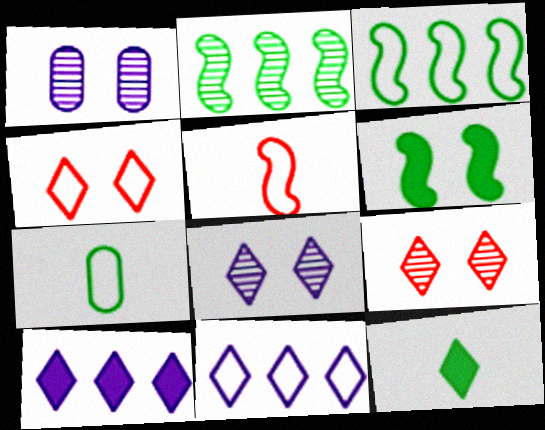[[1, 4, 6], 
[9, 11, 12]]